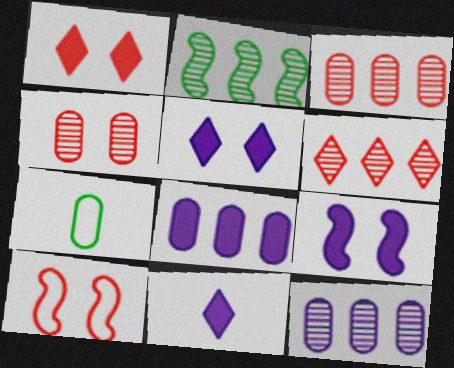[[1, 4, 10], 
[2, 6, 12], 
[4, 7, 8], 
[6, 7, 9], 
[8, 9, 11]]